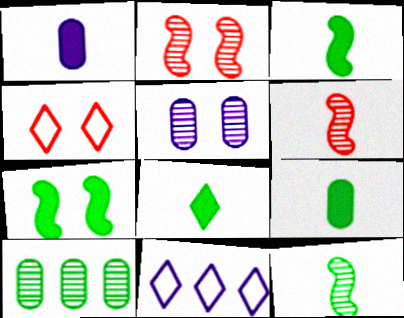[[2, 9, 11], 
[3, 8, 9], 
[4, 5, 7]]